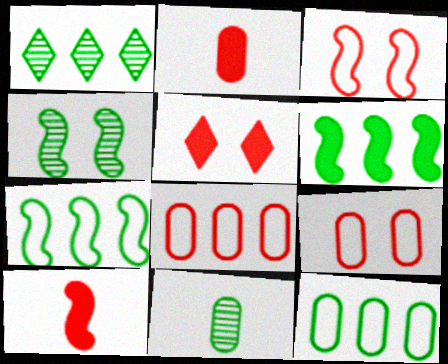[[1, 4, 11], 
[1, 6, 12]]